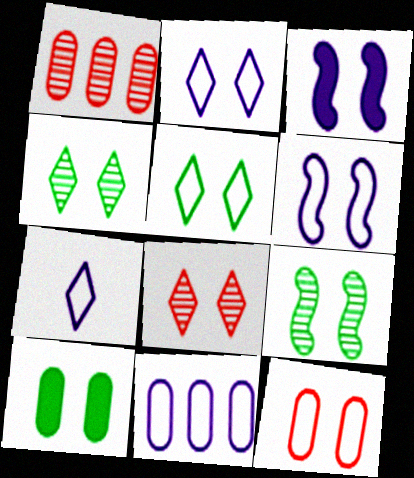[[3, 4, 12], 
[5, 6, 12], 
[5, 9, 10], 
[6, 7, 11], 
[6, 8, 10]]